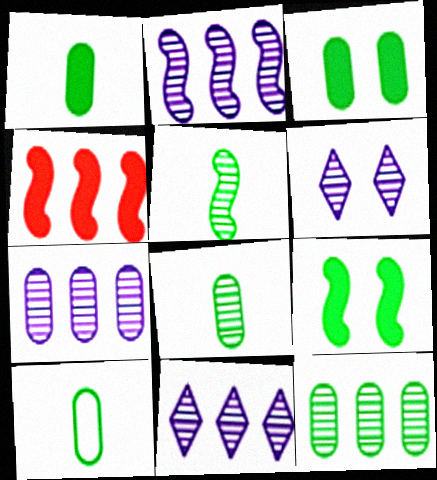[[1, 8, 10], 
[2, 7, 11], 
[3, 10, 12], 
[4, 6, 10]]